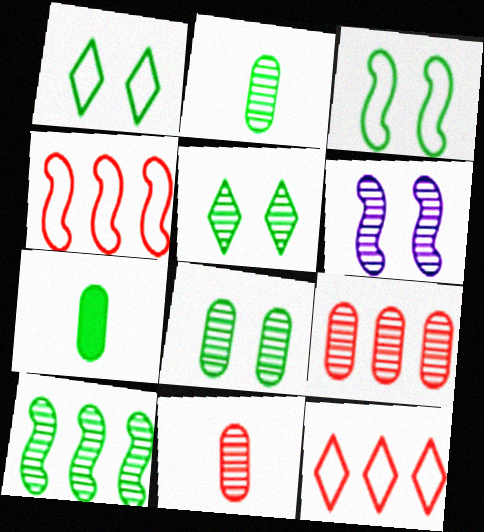[[1, 7, 10], 
[2, 5, 10], 
[6, 7, 12]]